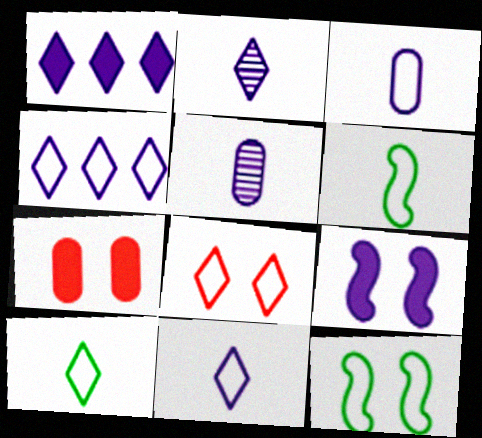[[4, 5, 9], 
[4, 8, 10]]